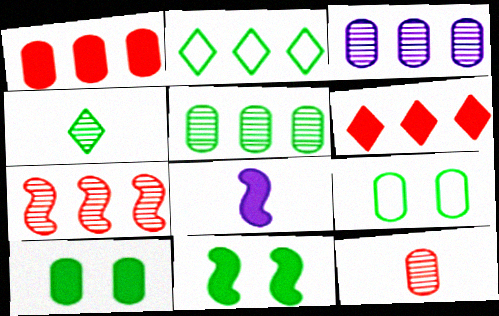[[6, 8, 10]]